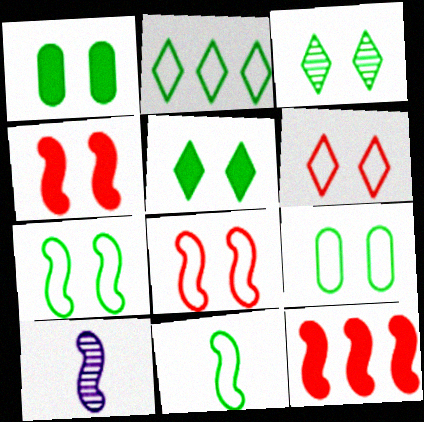[[1, 3, 7], 
[2, 9, 11], 
[7, 10, 12]]